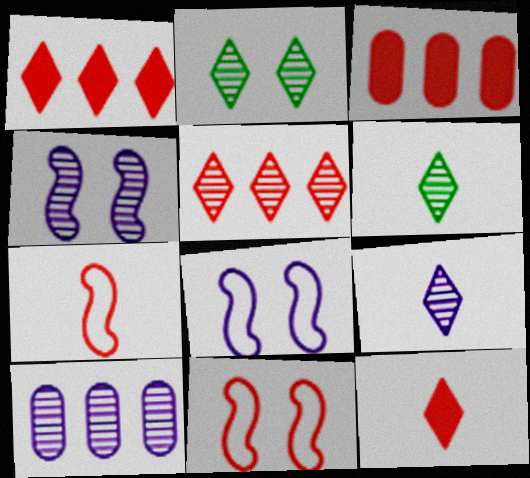[[2, 5, 9], 
[3, 6, 8], 
[4, 9, 10]]